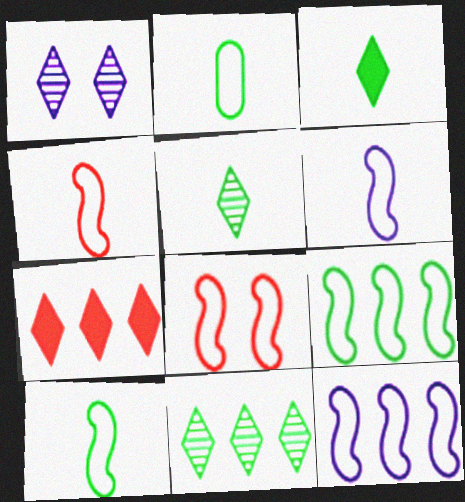[[4, 6, 10], 
[6, 8, 9], 
[8, 10, 12]]